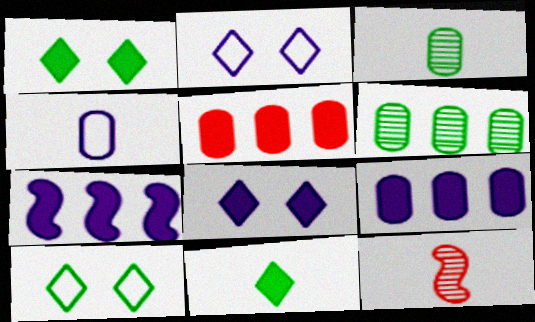[[4, 11, 12], 
[9, 10, 12]]